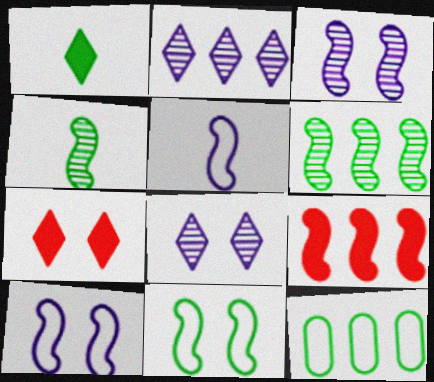[[2, 9, 12], 
[4, 9, 10]]